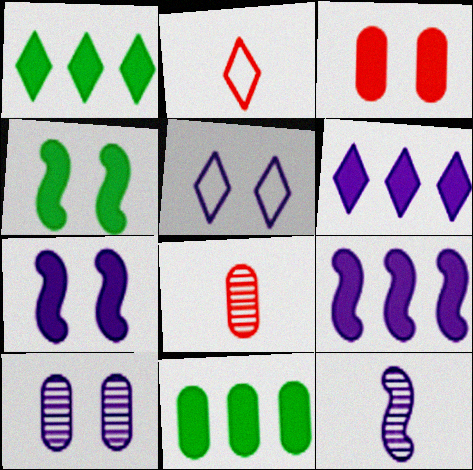[[5, 7, 10]]